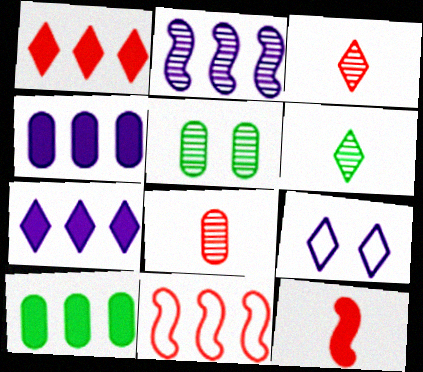[[1, 6, 9], 
[2, 3, 5]]